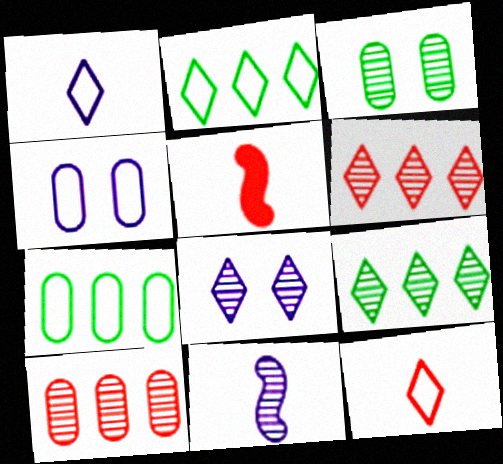[[3, 6, 11], 
[4, 5, 9], 
[5, 7, 8]]